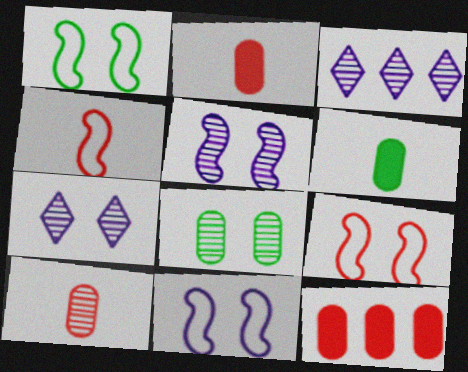[[1, 2, 3], 
[1, 9, 11], 
[3, 6, 9]]